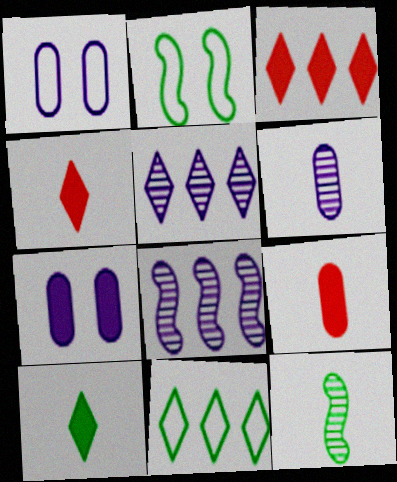[[1, 3, 12], 
[2, 3, 6], 
[2, 5, 9], 
[3, 5, 11]]